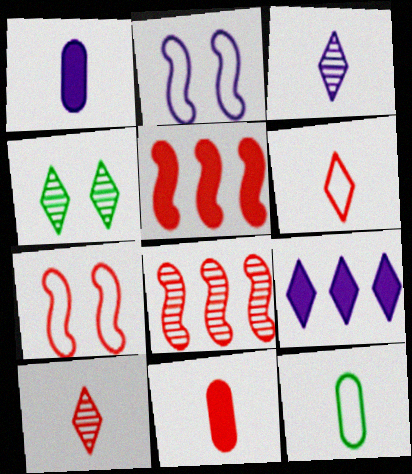[[4, 6, 9]]